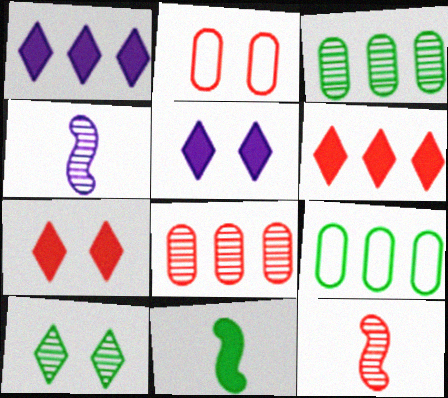[[2, 6, 12], 
[4, 7, 9], 
[4, 8, 10], 
[5, 9, 12], 
[9, 10, 11]]